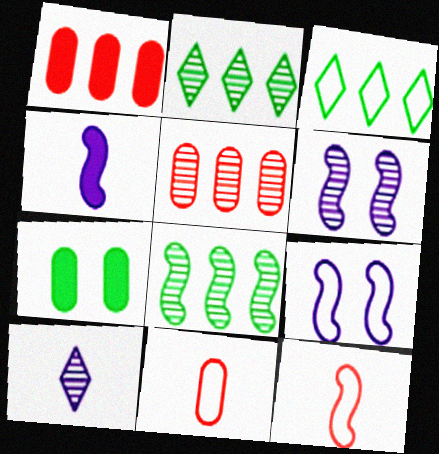[[3, 9, 11]]